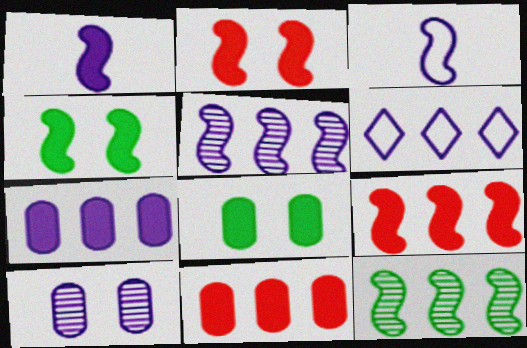[[1, 4, 9], 
[1, 6, 10], 
[2, 3, 12], 
[5, 6, 7], 
[6, 11, 12]]